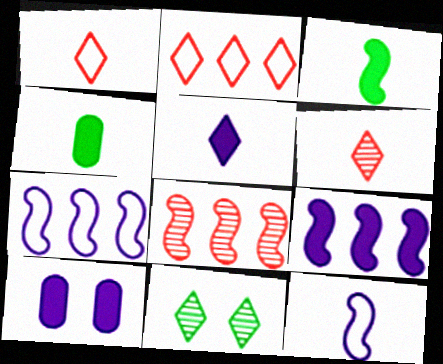[[2, 5, 11], 
[4, 6, 12], 
[5, 9, 10]]